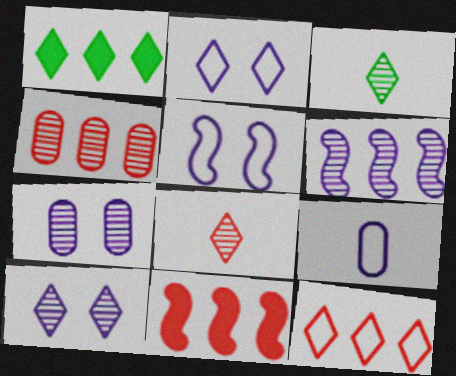[[1, 2, 8], 
[4, 11, 12]]